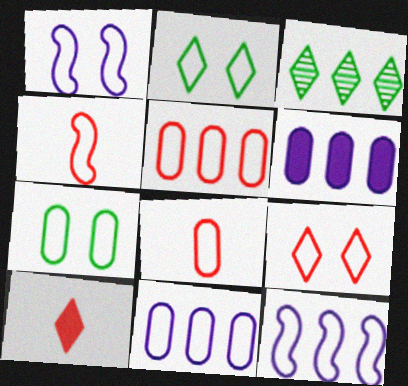[[1, 7, 9], 
[2, 4, 11], 
[2, 8, 12], 
[4, 5, 9], 
[7, 8, 11]]